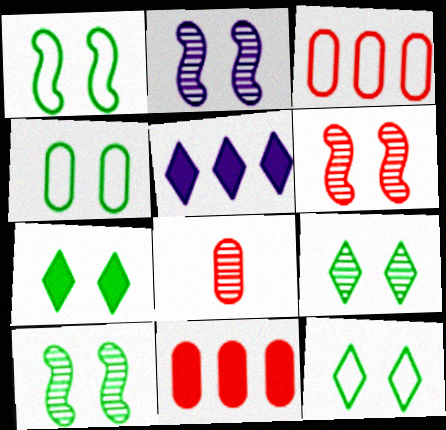[[1, 4, 12], 
[1, 5, 8], 
[2, 6, 10], 
[4, 7, 10], 
[7, 9, 12]]